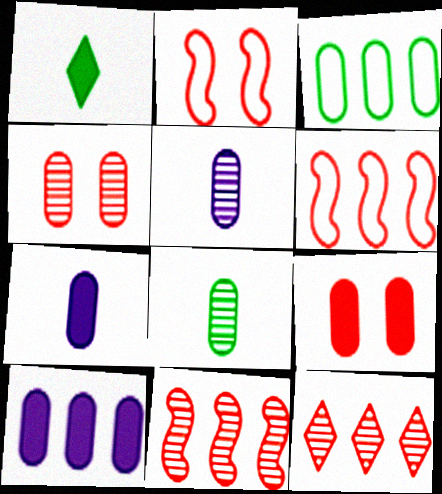[[3, 4, 7], 
[3, 5, 9]]